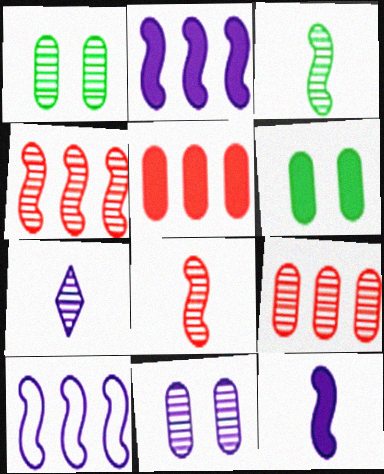[[1, 4, 7]]